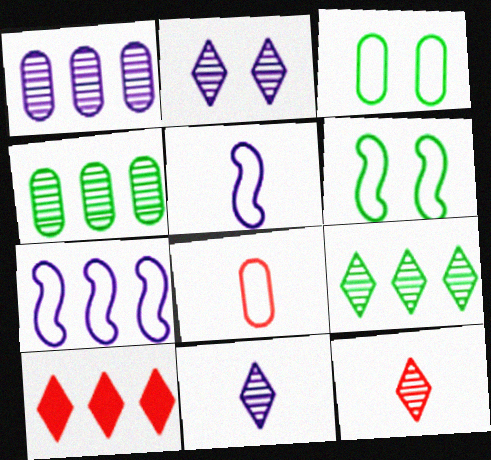[[2, 9, 12], 
[4, 7, 10]]